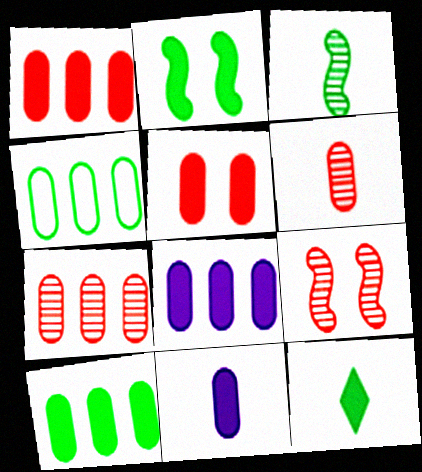[[1, 8, 10], 
[2, 10, 12], 
[4, 7, 8], 
[5, 10, 11]]